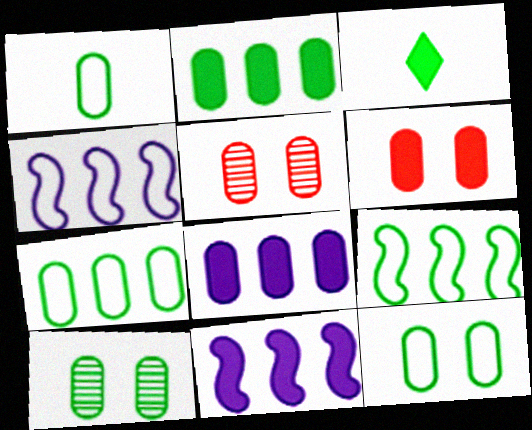[[1, 2, 10], 
[1, 5, 8], 
[1, 7, 12], 
[3, 4, 5], 
[3, 6, 11], 
[3, 9, 10]]